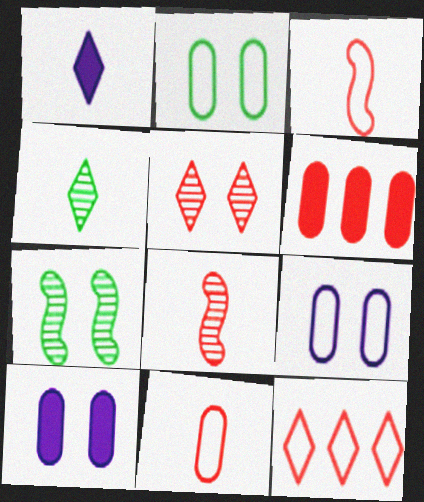[[3, 5, 6]]